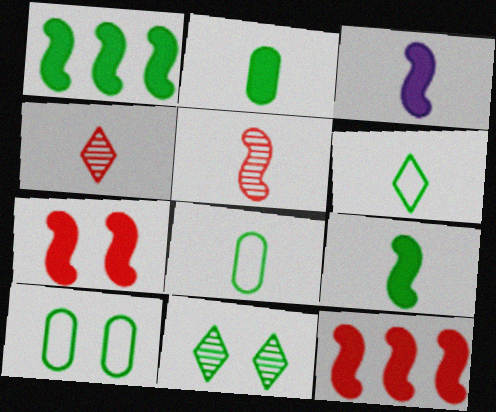[[1, 3, 7], 
[1, 8, 11], 
[3, 4, 8]]